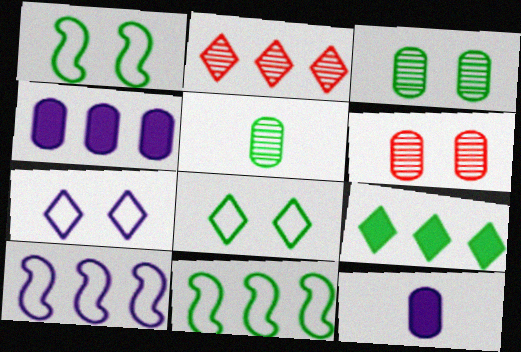[[1, 2, 12], 
[1, 5, 9], 
[2, 4, 11]]